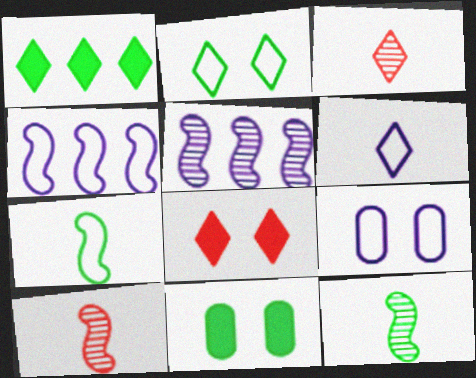[[1, 9, 10], 
[3, 4, 11], 
[4, 6, 9]]